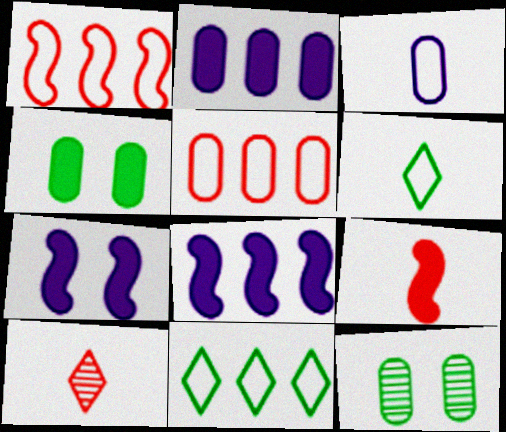[]